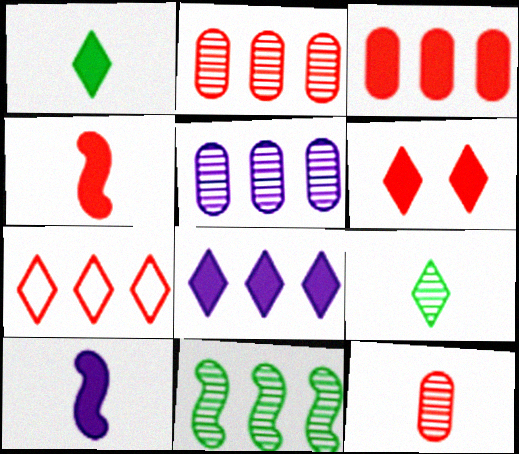[[1, 6, 8], 
[3, 4, 6]]